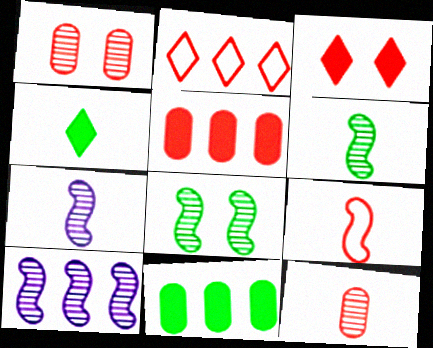[[2, 10, 11]]